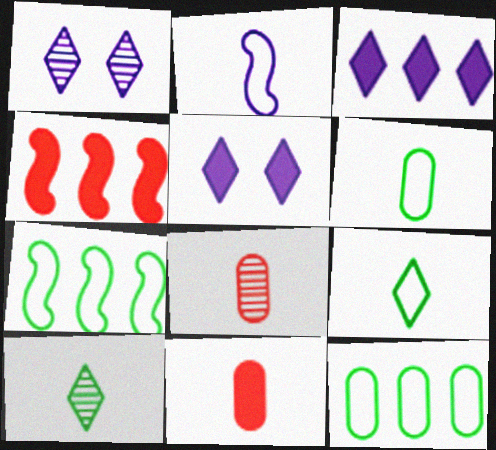[[1, 4, 6], 
[1, 7, 11], 
[2, 10, 11], 
[5, 7, 8]]